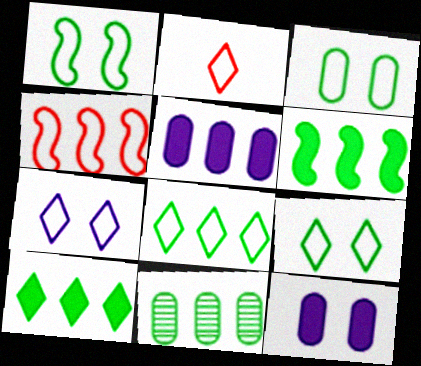[[1, 3, 9], 
[2, 7, 8], 
[6, 8, 11]]